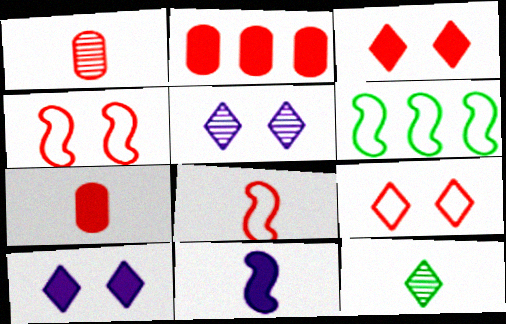[[1, 6, 10], 
[5, 6, 7]]